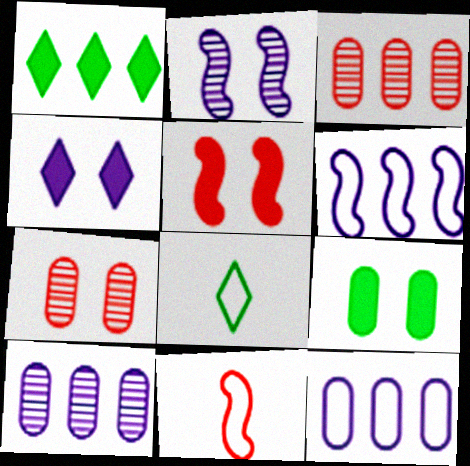[[1, 3, 6], 
[4, 5, 9], 
[5, 8, 10]]